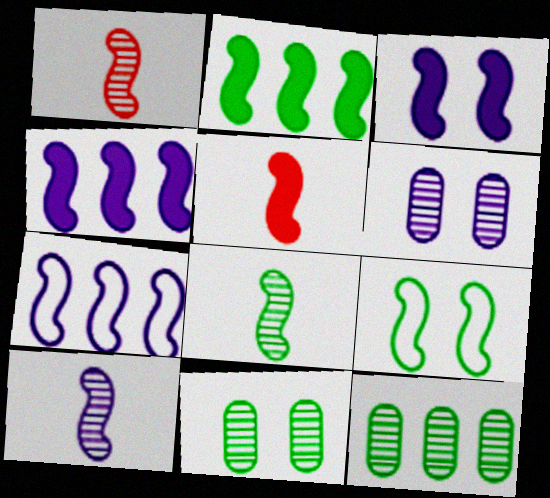[[1, 4, 9], 
[1, 8, 10], 
[2, 3, 5], 
[2, 8, 9], 
[3, 7, 10]]